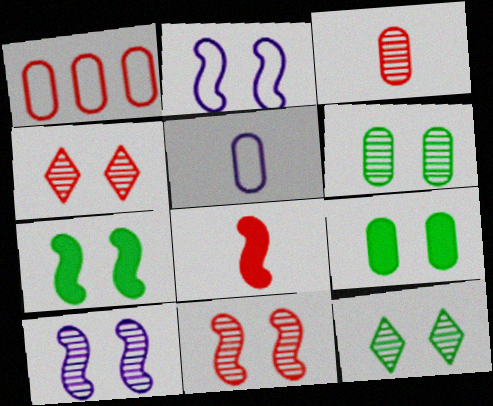[[1, 4, 8], 
[2, 4, 9], 
[2, 7, 11], 
[4, 6, 10]]